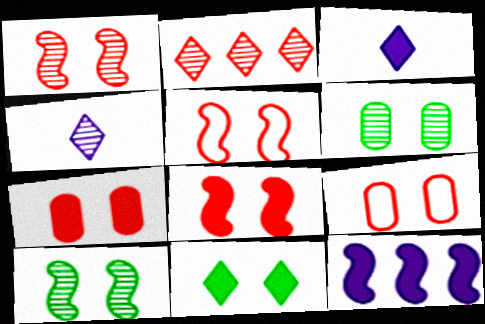[[1, 5, 8]]